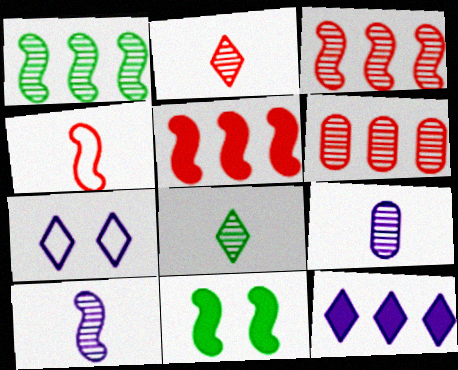[]